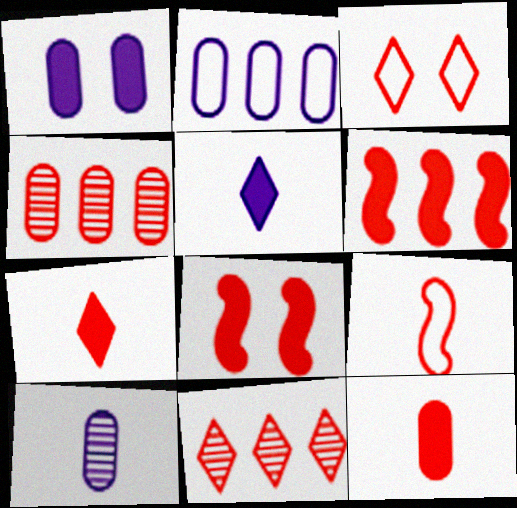[[1, 2, 10], 
[3, 7, 11]]